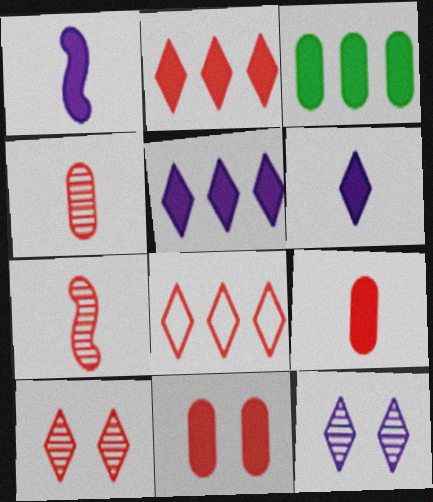[[7, 8, 11]]